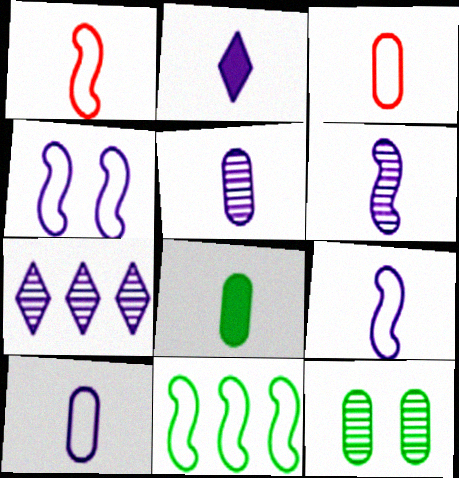[[1, 4, 11], 
[2, 5, 9], 
[2, 6, 10], 
[3, 5, 8]]